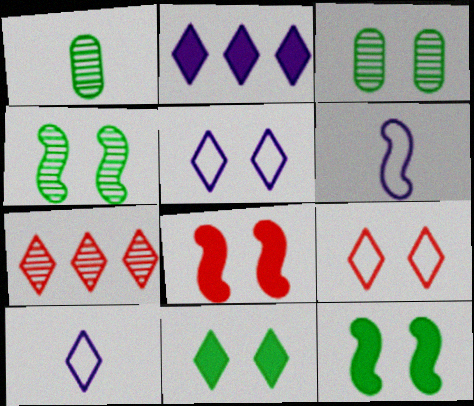[[3, 5, 8], 
[7, 10, 11]]